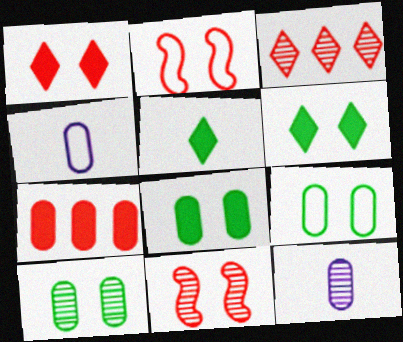[[4, 7, 10], 
[7, 9, 12], 
[8, 9, 10]]